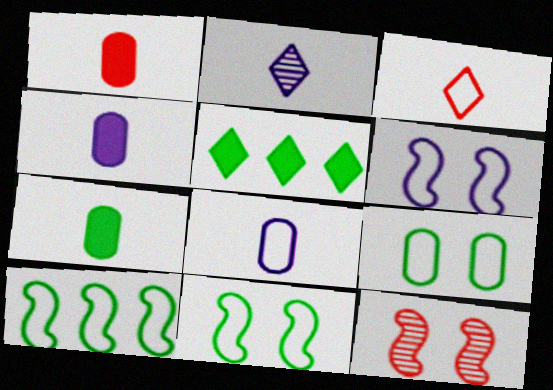[[1, 4, 7], 
[5, 8, 12]]